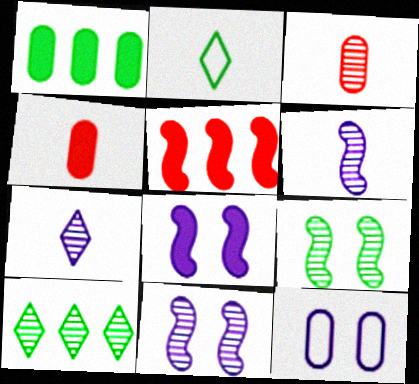[[1, 2, 9], 
[1, 3, 12], 
[2, 4, 6], 
[3, 10, 11]]